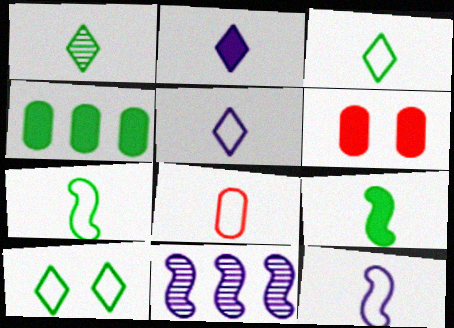[[3, 6, 11], 
[3, 8, 12], 
[5, 7, 8]]